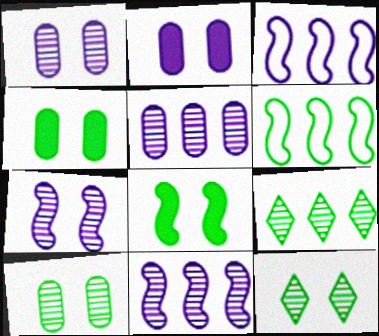[]